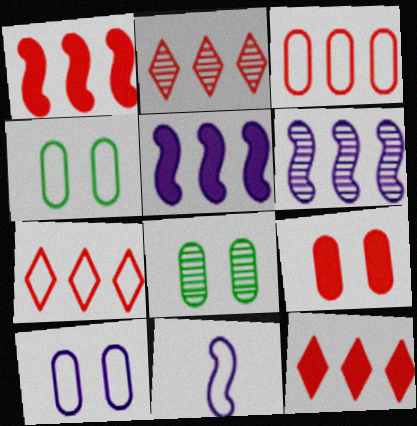[[1, 2, 3], 
[2, 7, 12], 
[4, 7, 11], 
[8, 9, 10], 
[8, 11, 12]]